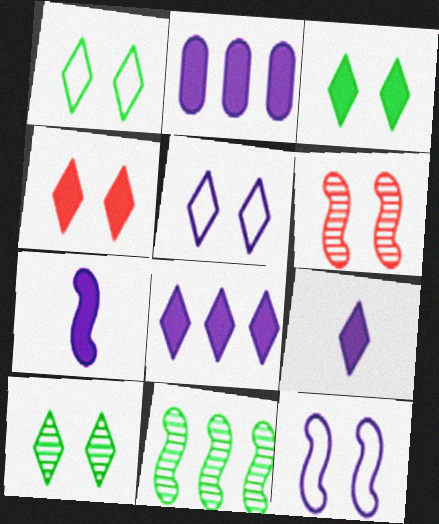[[1, 3, 10], 
[4, 5, 10]]